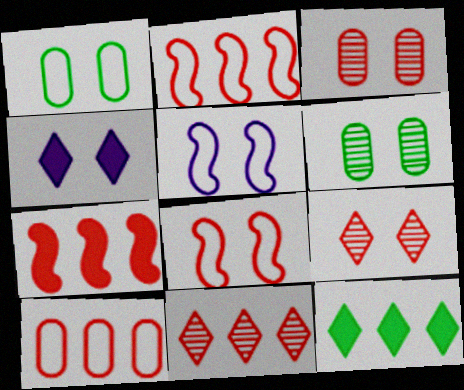[[4, 6, 8], 
[7, 10, 11]]